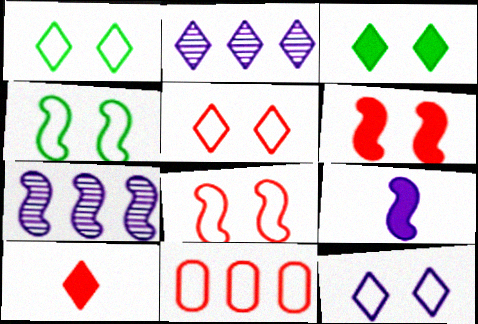[[1, 2, 10], 
[1, 5, 12]]